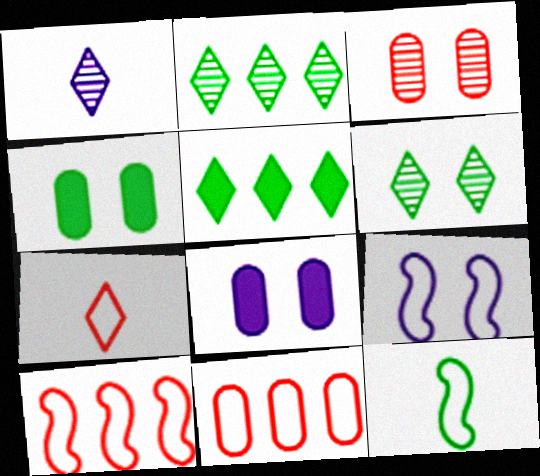[[1, 4, 10], 
[2, 4, 12], 
[9, 10, 12]]